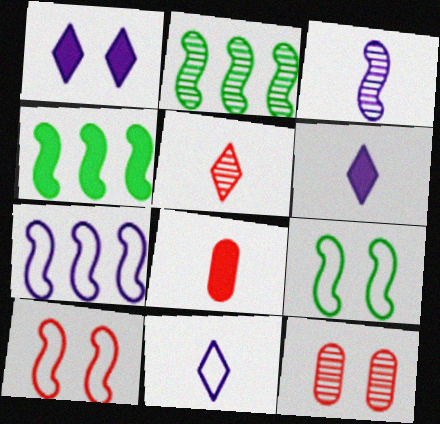[[1, 4, 8], 
[1, 9, 12], 
[3, 4, 10], 
[4, 11, 12]]